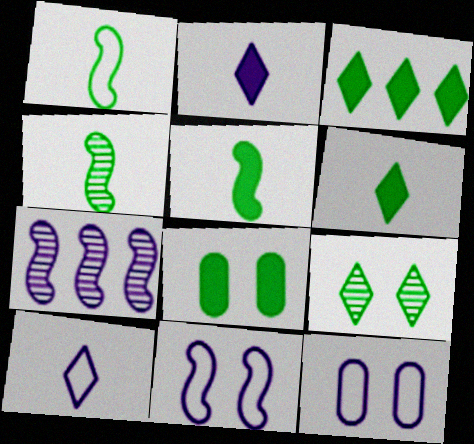[[1, 4, 5], 
[2, 7, 12], 
[3, 5, 8]]